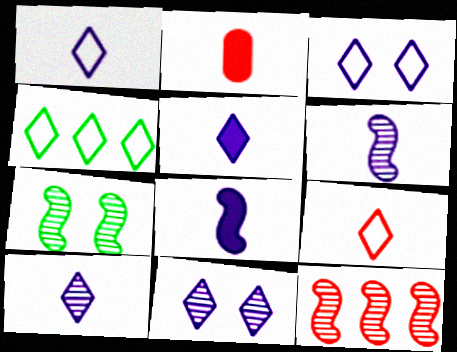[[1, 5, 10], 
[3, 4, 9], 
[6, 7, 12]]